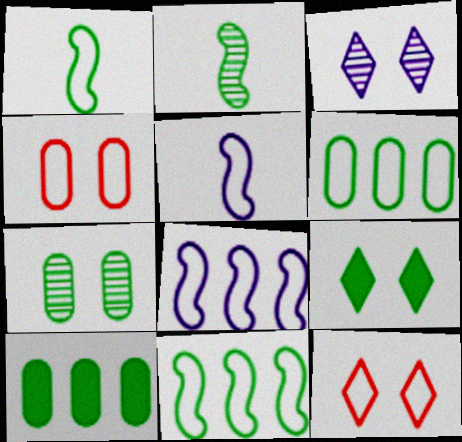[[2, 6, 9], 
[3, 9, 12], 
[5, 6, 12]]